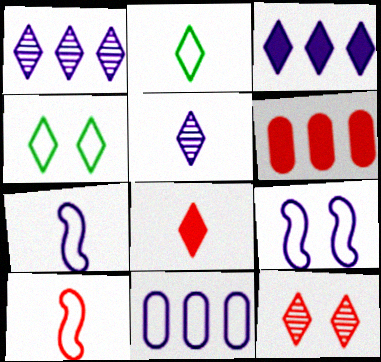[[1, 4, 8], 
[2, 3, 12], 
[2, 5, 8], 
[4, 10, 11], 
[6, 10, 12]]